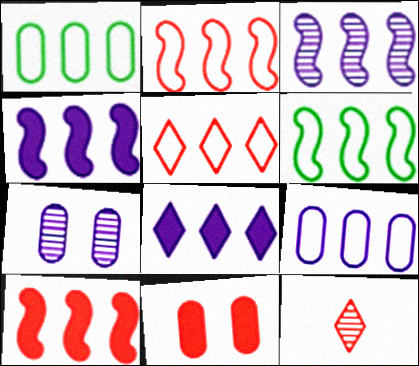[[2, 11, 12], 
[3, 6, 10], 
[3, 8, 9], 
[5, 6, 9]]